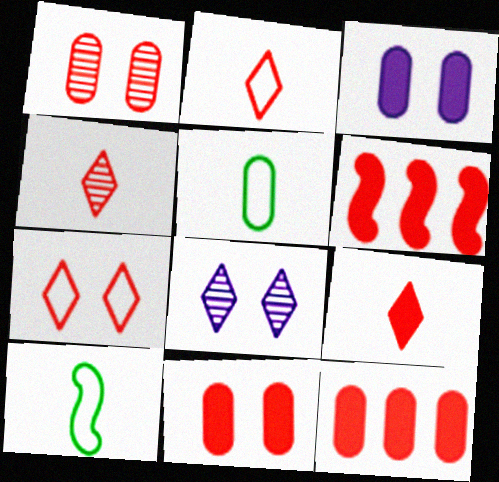[[1, 2, 6], 
[2, 4, 9], 
[5, 6, 8], 
[6, 9, 11], 
[8, 10, 12]]